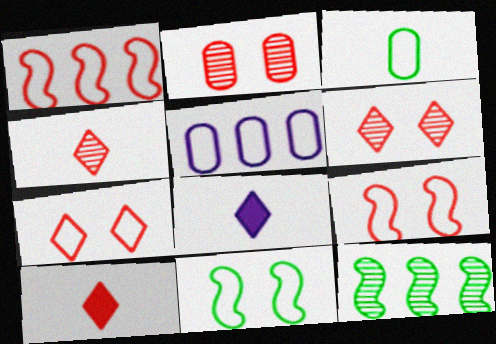[[1, 2, 10]]